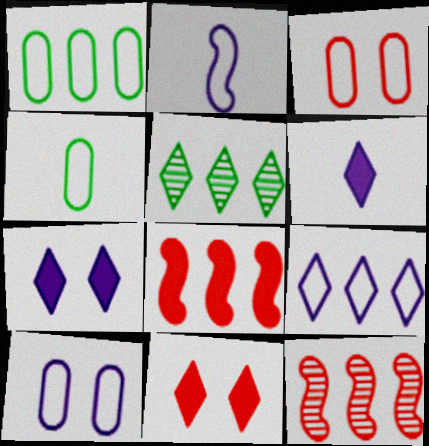[[2, 9, 10], 
[4, 7, 12]]